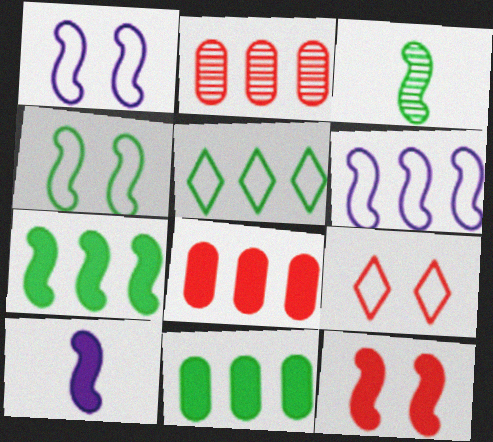[[3, 4, 7], 
[3, 6, 12], 
[7, 10, 12]]